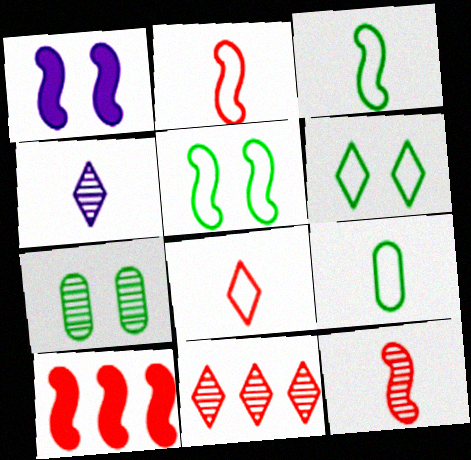[[1, 9, 11]]